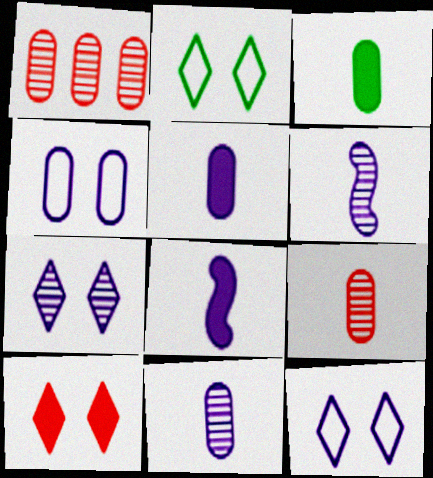[[1, 2, 8], 
[1, 3, 4], 
[2, 7, 10]]